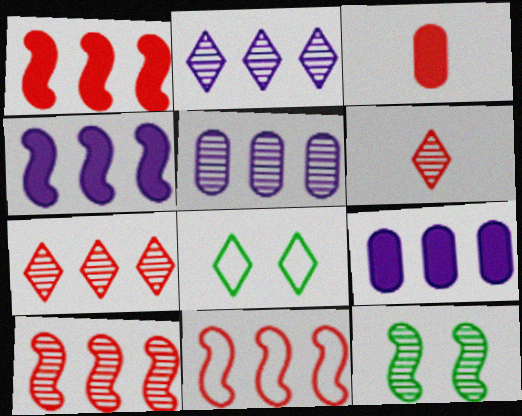[[1, 10, 11], 
[5, 6, 12]]